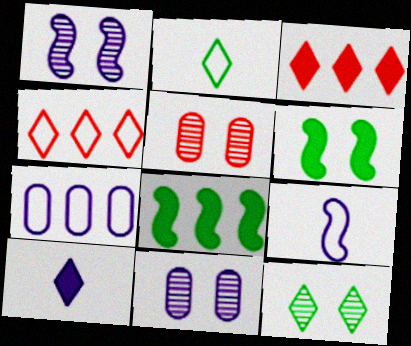[[1, 5, 12], 
[1, 7, 10], 
[4, 10, 12]]